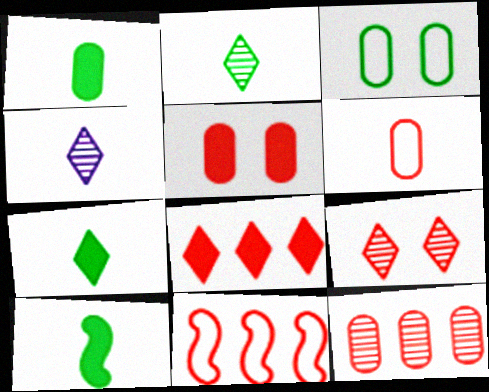[[1, 7, 10], 
[4, 6, 10], 
[5, 6, 12], 
[8, 11, 12]]